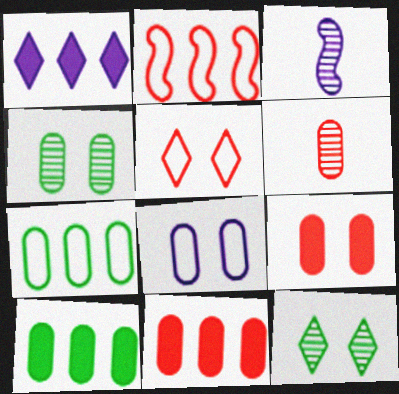[[1, 3, 8], 
[3, 5, 10], 
[4, 8, 9], 
[6, 8, 10]]